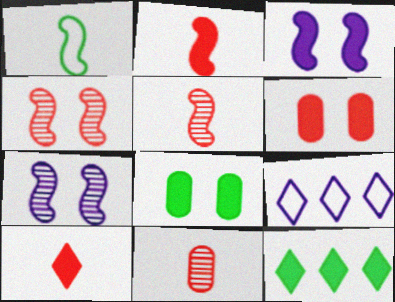[[5, 8, 9]]